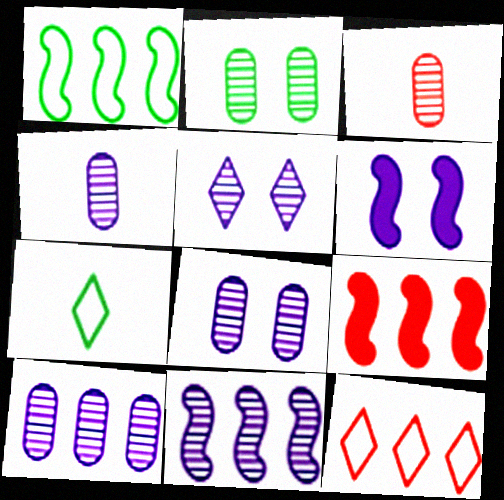[[1, 9, 11], 
[2, 3, 10], 
[4, 5, 11], 
[4, 8, 10], 
[7, 8, 9]]